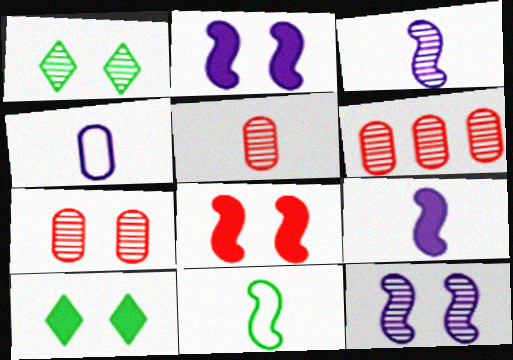[[1, 3, 6], 
[1, 7, 12], 
[5, 6, 7]]